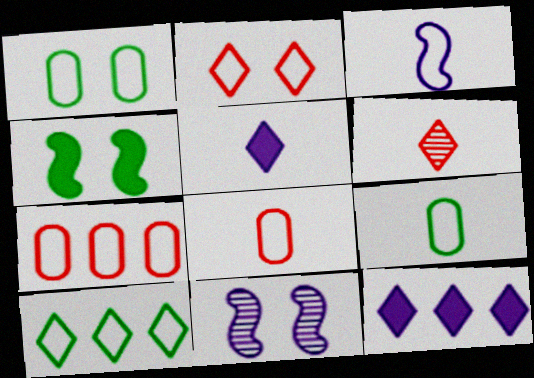[]